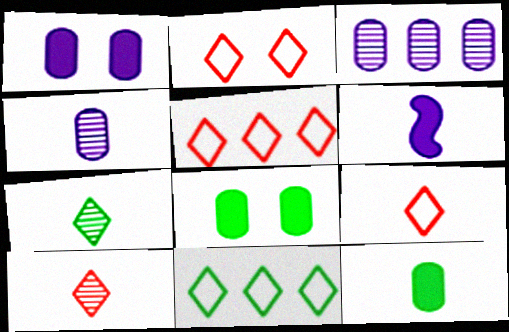[[2, 5, 9]]